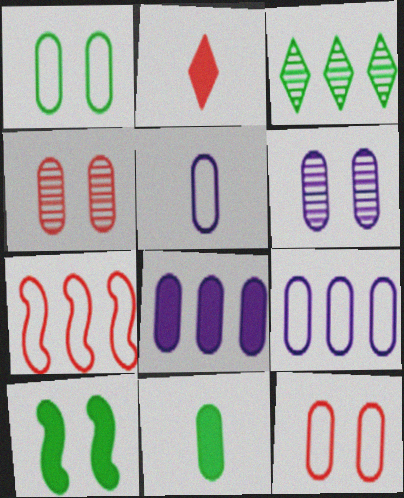[[2, 4, 7], 
[2, 8, 10], 
[3, 7, 8], 
[4, 9, 11], 
[5, 6, 8]]